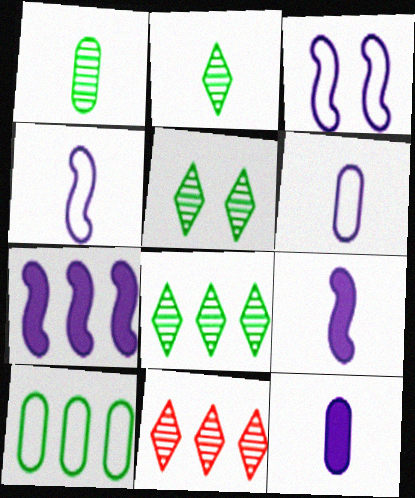[[2, 5, 8], 
[7, 10, 11]]